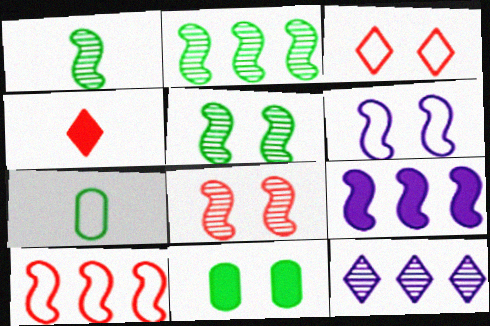[[1, 2, 5], 
[2, 9, 10], 
[4, 9, 11]]